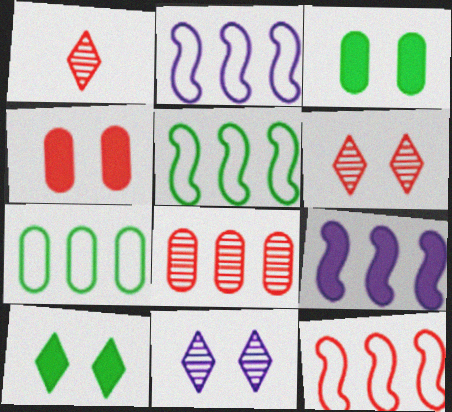[[1, 2, 3], 
[1, 4, 12], 
[2, 5, 12]]